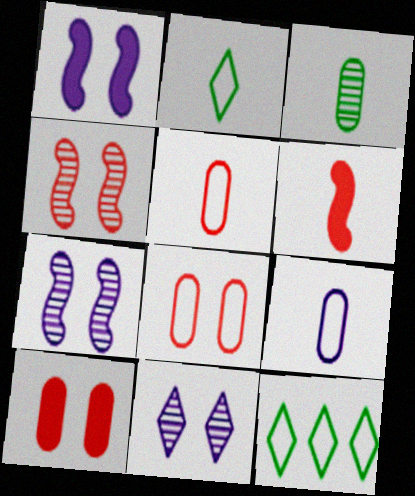[]